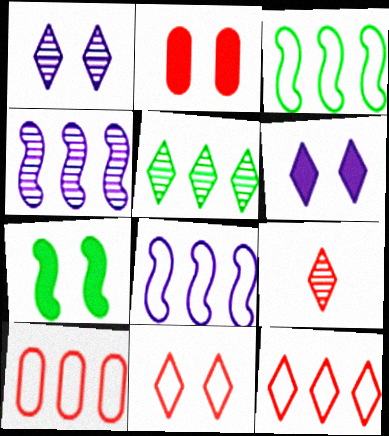[[1, 5, 9], 
[2, 6, 7]]